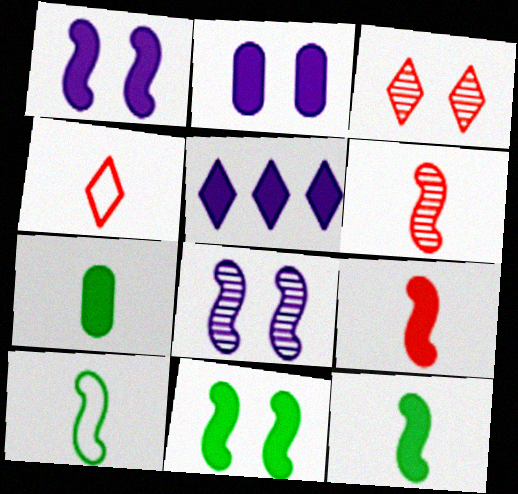[]